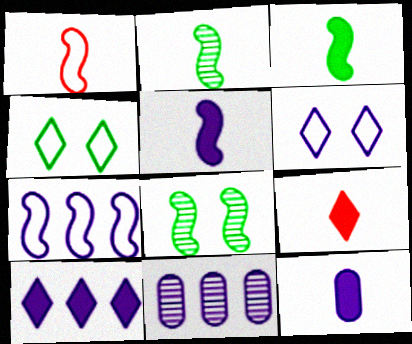[[1, 2, 5], 
[3, 9, 12], 
[5, 6, 11], 
[7, 10, 11]]